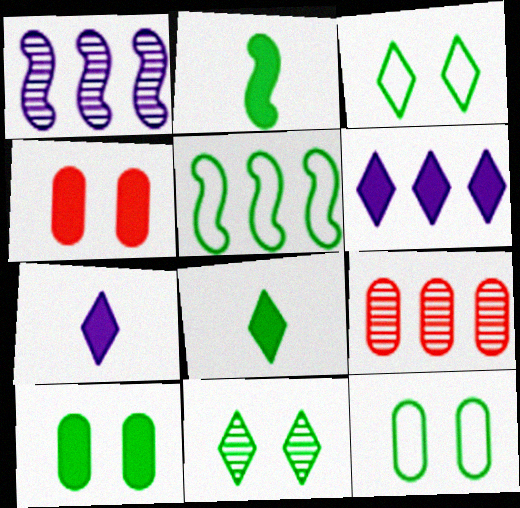[[2, 4, 6], 
[5, 6, 9]]